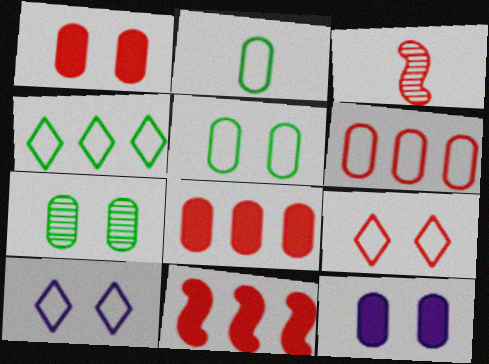[[3, 4, 12], 
[3, 8, 9]]